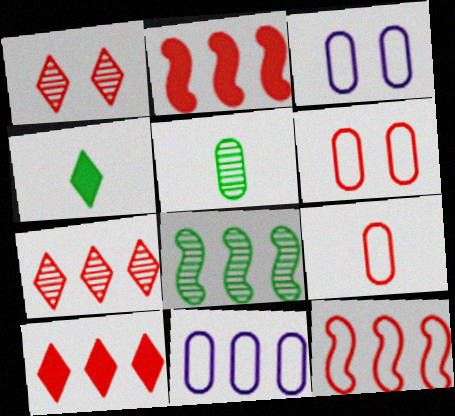[[1, 2, 9], 
[8, 10, 11]]